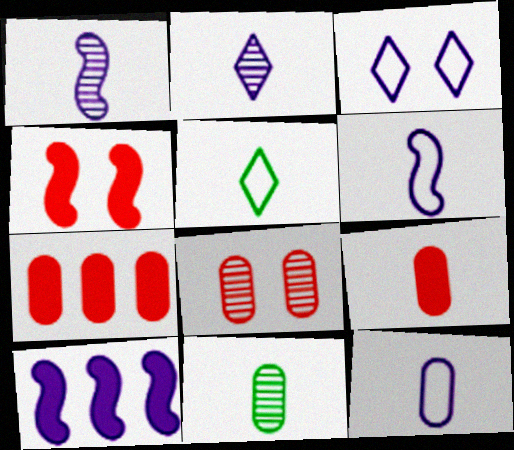[[1, 5, 9], 
[5, 8, 10], 
[9, 11, 12]]